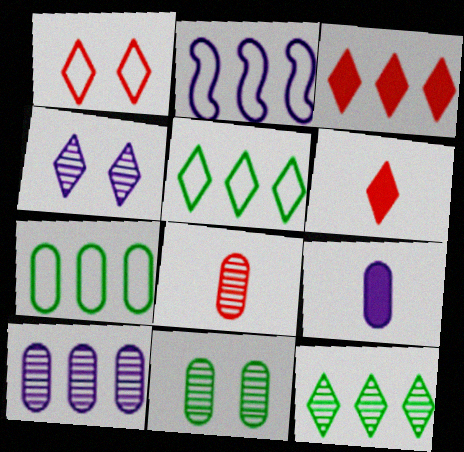[[2, 4, 9], 
[2, 6, 11], 
[4, 5, 6], 
[8, 10, 11]]